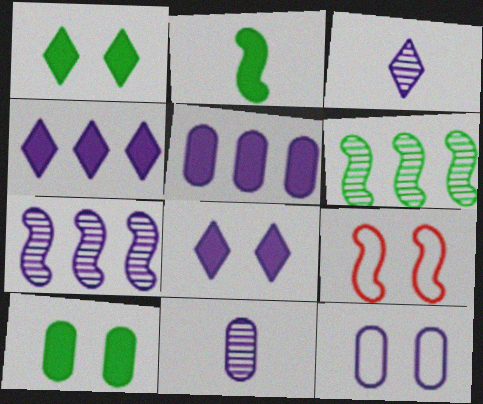[[2, 7, 9], 
[5, 11, 12]]